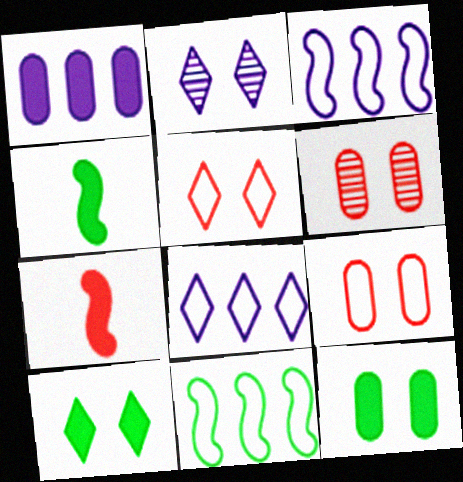[[1, 7, 10], 
[2, 5, 10], 
[4, 6, 8]]